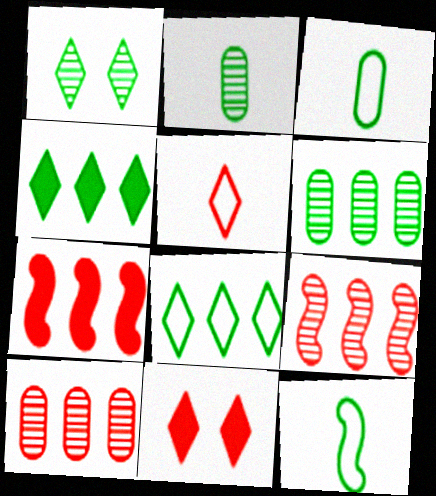[]